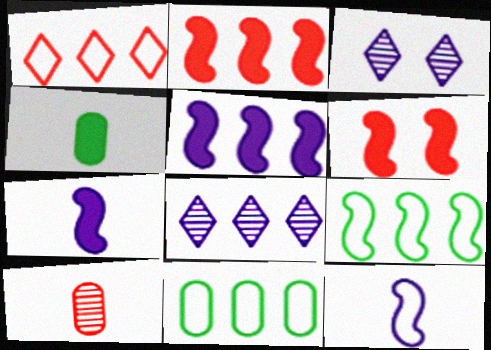[[1, 6, 10], 
[2, 8, 11]]